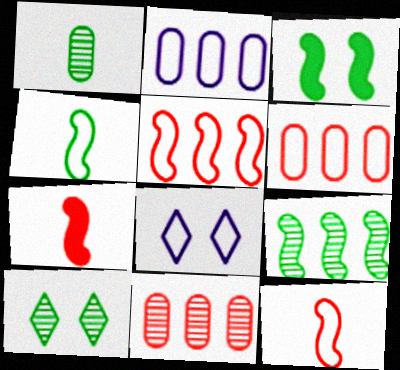[[1, 9, 10], 
[2, 7, 10], 
[3, 4, 9], 
[4, 6, 8]]